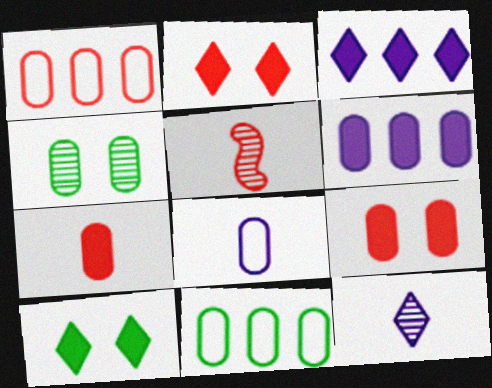[[1, 2, 5]]